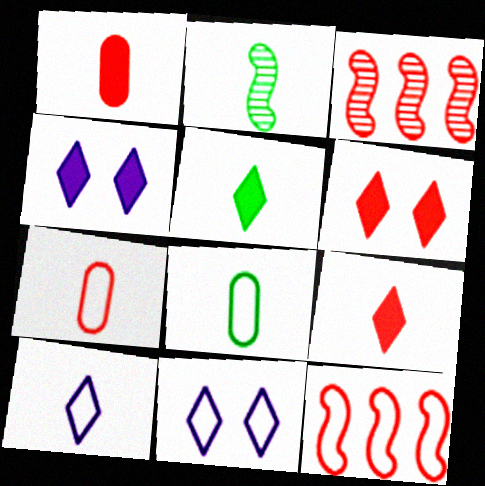[[1, 2, 10], 
[2, 5, 8], 
[3, 4, 8], 
[3, 6, 7], 
[8, 11, 12]]